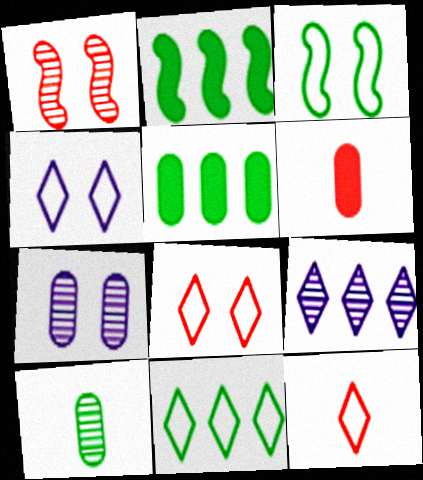[[1, 9, 10], 
[2, 7, 12], 
[3, 6, 9], 
[4, 11, 12]]